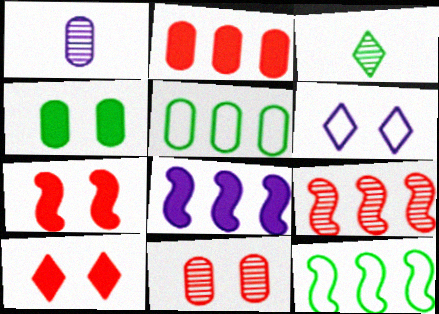[[1, 6, 8], 
[1, 10, 12], 
[3, 4, 12], 
[8, 9, 12]]